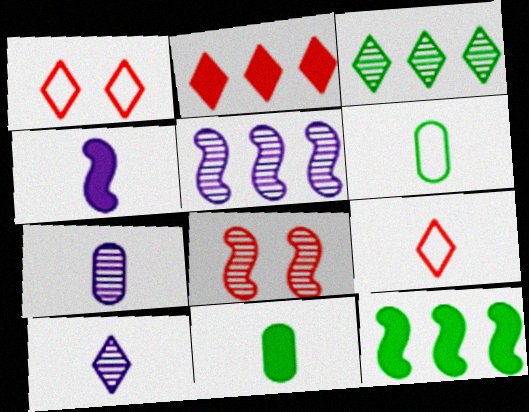[[1, 5, 11], 
[1, 7, 12], 
[3, 7, 8]]